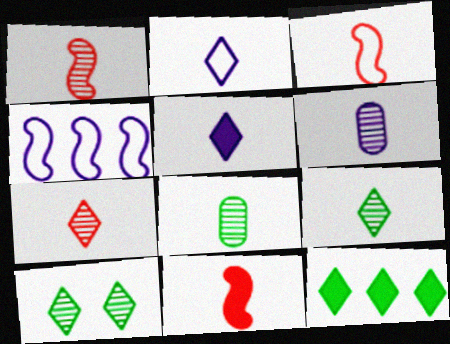[[1, 3, 11], 
[1, 6, 9], 
[2, 8, 11], 
[3, 5, 8]]